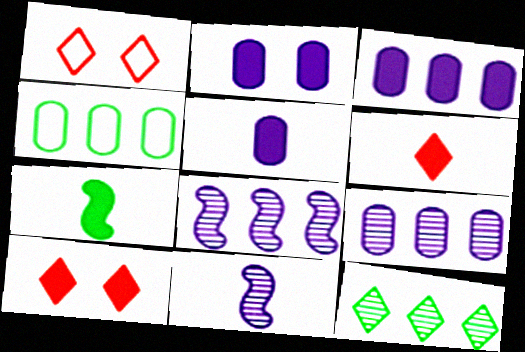[[1, 7, 9], 
[2, 3, 5], 
[3, 7, 10], 
[4, 10, 11], 
[5, 6, 7]]